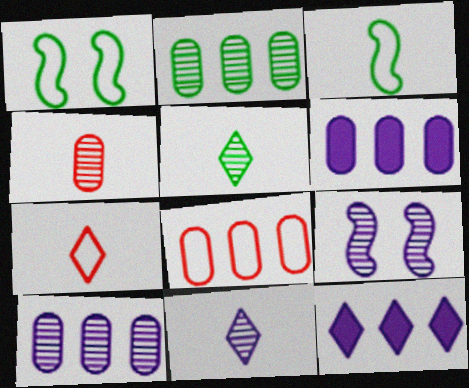[[1, 4, 12], 
[2, 6, 8], 
[9, 10, 11]]